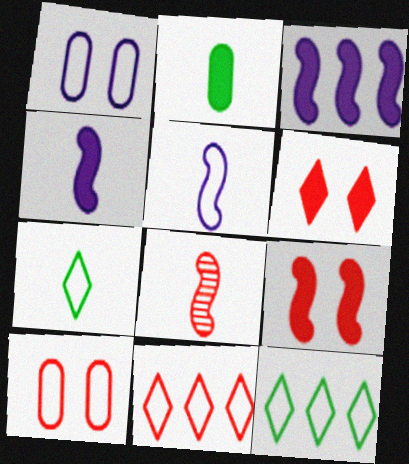[[2, 3, 6], 
[5, 10, 12]]